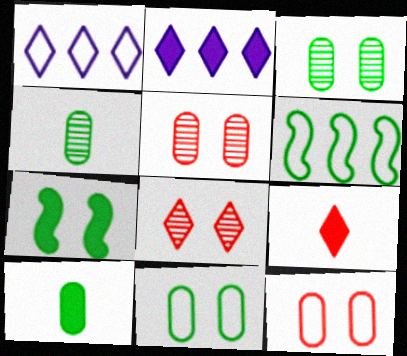[]